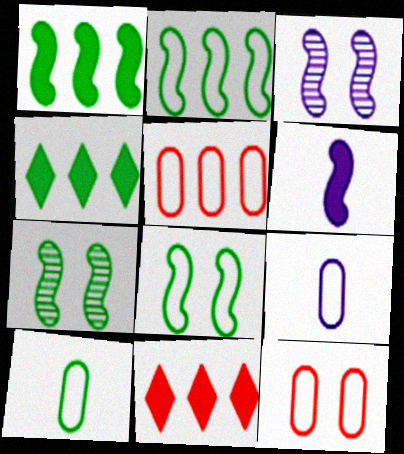[[3, 10, 11], 
[4, 7, 10], 
[7, 9, 11]]